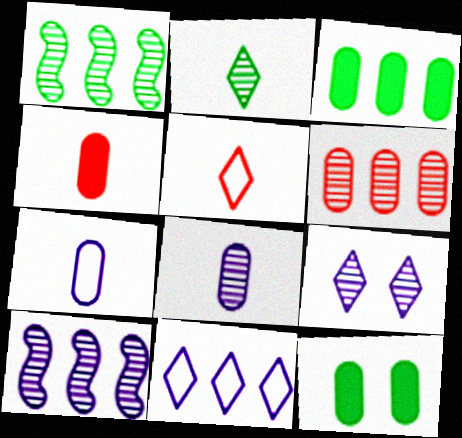[[5, 10, 12], 
[6, 7, 12], 
[8, 9, 10]]